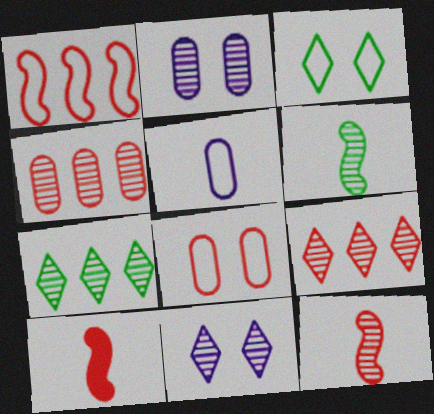[[1, 3, 5], 
[2, 6, 9], 
[2, 7, 12], 
[4, 6, 11], 
[8, 9, 10]]